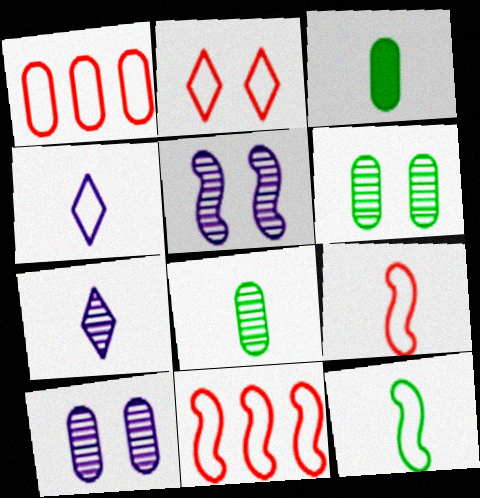[[1, 2, 9], 
[1, 3, 10], 
[3, 7, 9]]